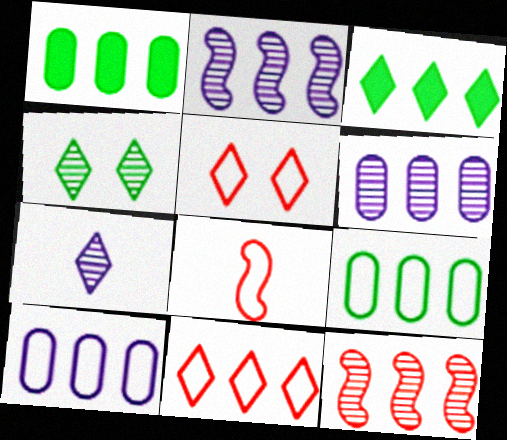[[1, 2, 11], 
[3, 5, 7], 
[3, 10, 12]]